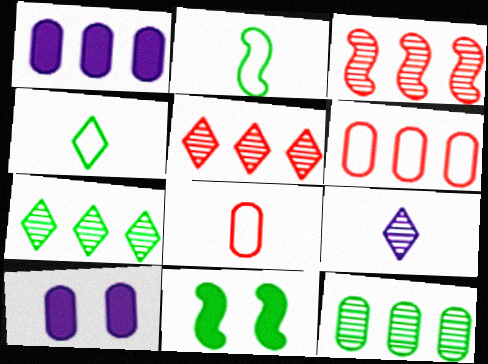[[1, 6, 12], 
[2, 5, 10], 
[3, 4, 10], 
[4, 11, 12], 
[6, 9, 11], 
[8, 10, 12]]